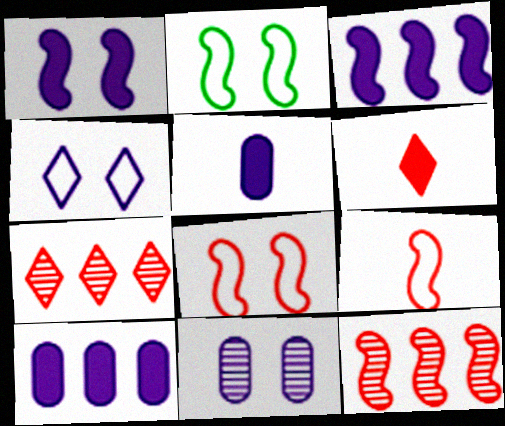[[1, 4, 11], 
[2, 5, 7]]